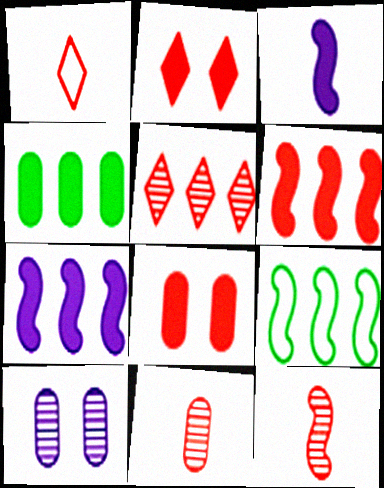[[1, 2, 5], 
[2, 3, 4]]